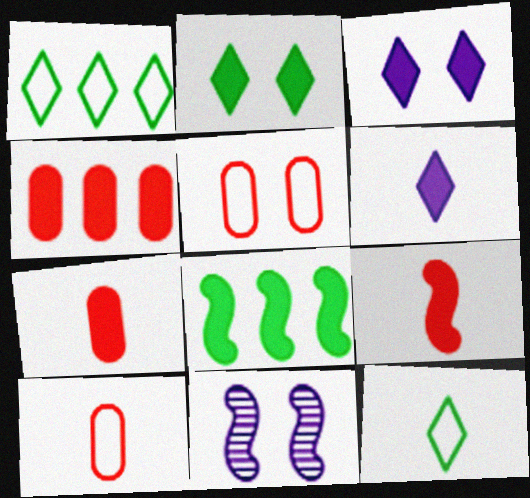[[1, 7, 11], 
[2, 5, 11], 
[3, 7, 8], 
[4, 11, 12]]